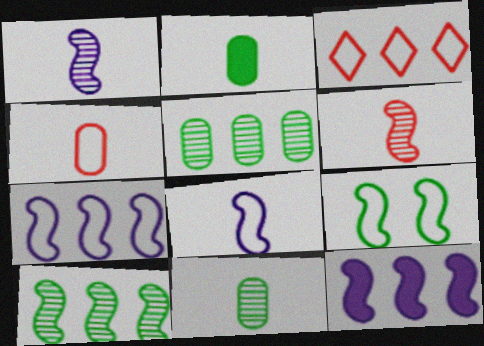[[3, 5, 12], 
[6, 9, 12]]